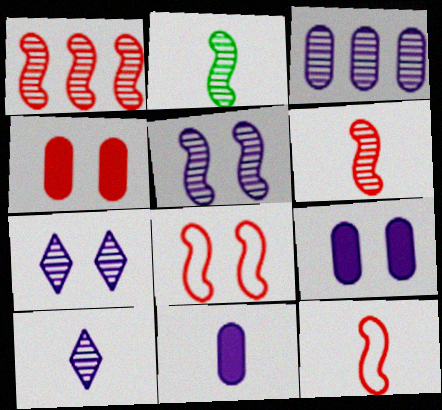[[1, 2, 5], 
[3, 5, 10]]